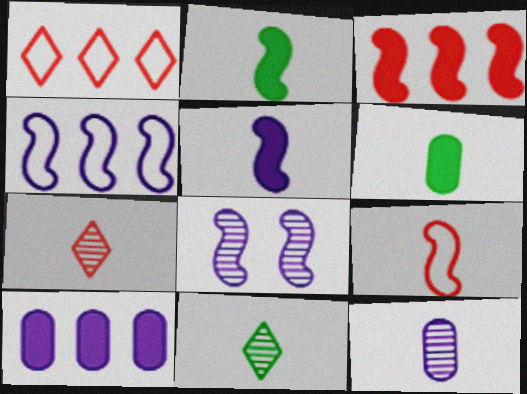[[1, 6, 8], 
[4, 5, 8]]